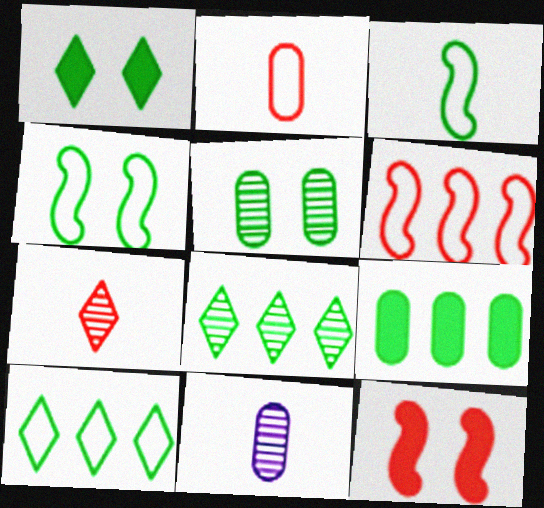[[1, 4, 5], 
[1, 6, 11], 
[10, 11, 12]]